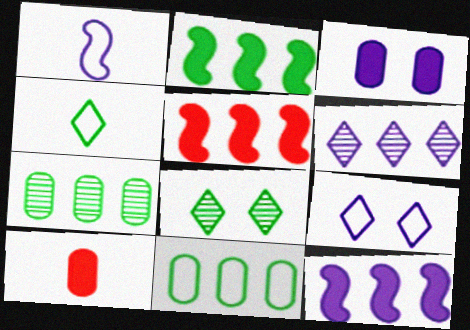[[1, 3, 6], 
[2, 5, 12], 
[5, 6, 11]]